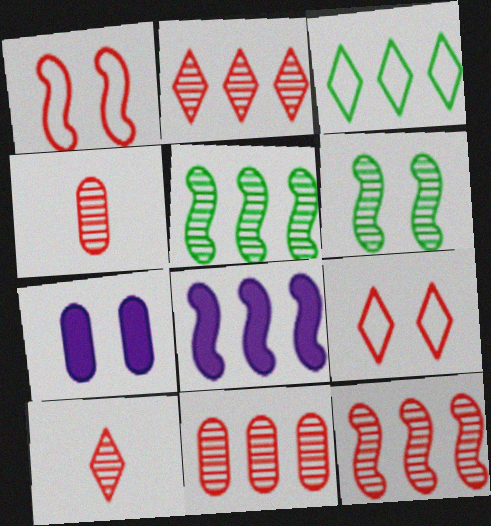[[2, 11, 12], 
[3, 8, 11], 
[6, 7, 9]]